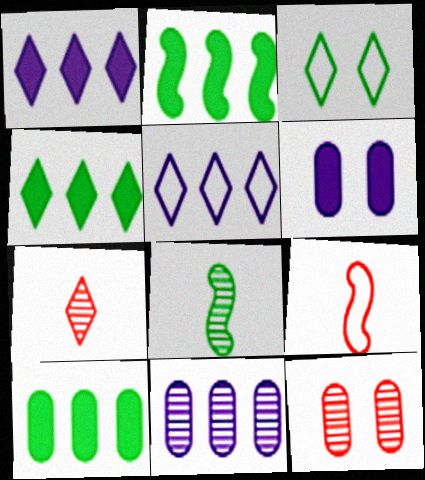[[1, 3, 7], 
[2, 4, 10], 
[3, 8, 10]]